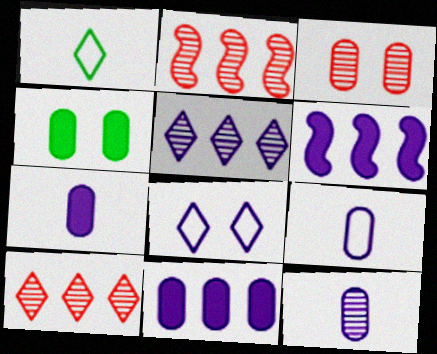[[1, 3, 6], 
[6, 8, 12], 
[7, 9, 12]]